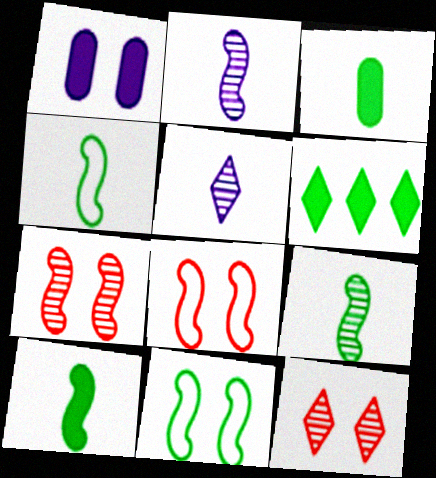[[1, 11, 12], 
[4, 9, 10]]